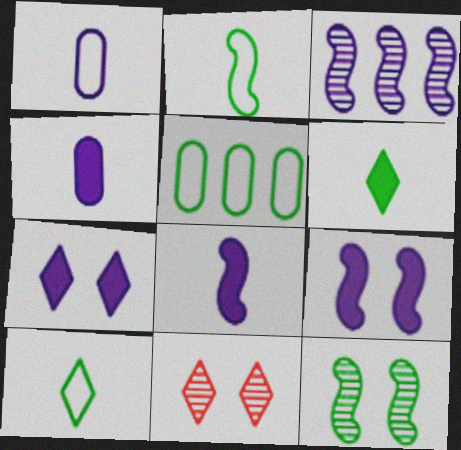[[1, 3, 7], 
[5, 6, 12], 
[5, 8, 11]]